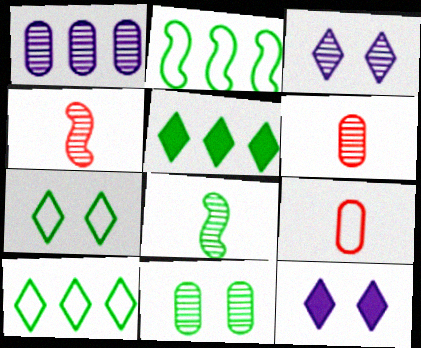[[1, 6, 11], 
[2, 6, 12]]